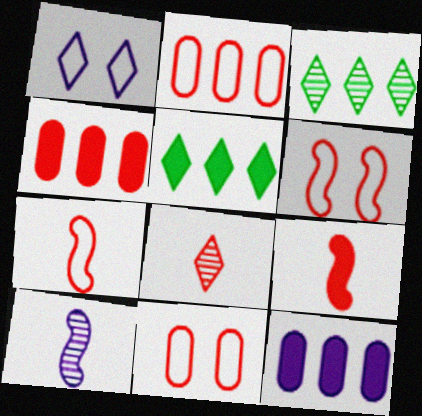[[1, 5, 8], 
[1, 10, 12], 
[4, 6, 8], 
[5, 10, 11]]